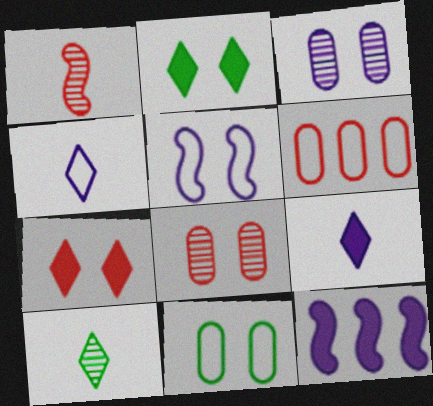[[1, 6, 7], 
[2, 5, 8], 
[3, 4, 12]]